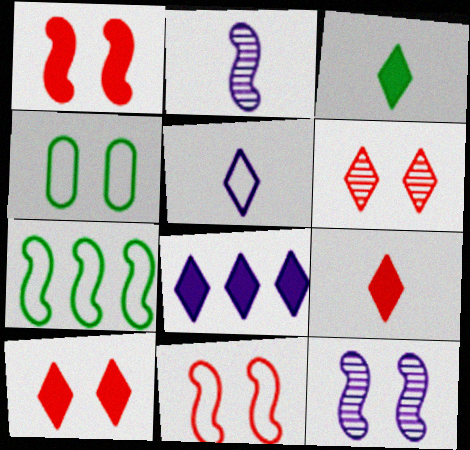[[1, 2, 7], 
[3, 8, 10], 
[4, 10, 12]]